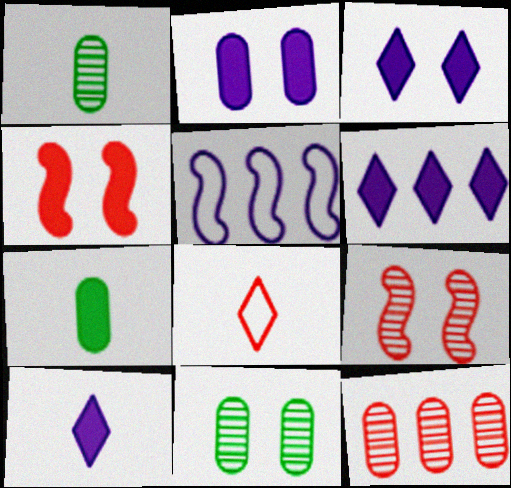[[3, 6, 10], 
[4, 6, 7], 
[4, 8, 12]]